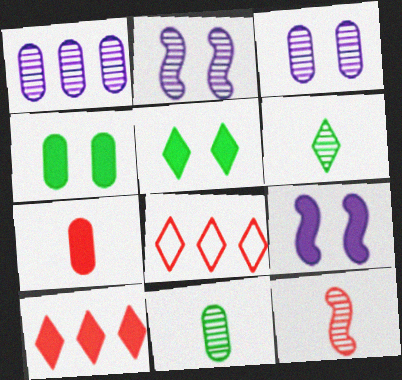[[8, 9, 11]]